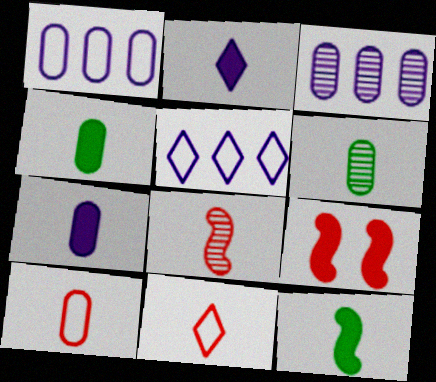[[5, 6, 9], 
[6, 7, 10]]